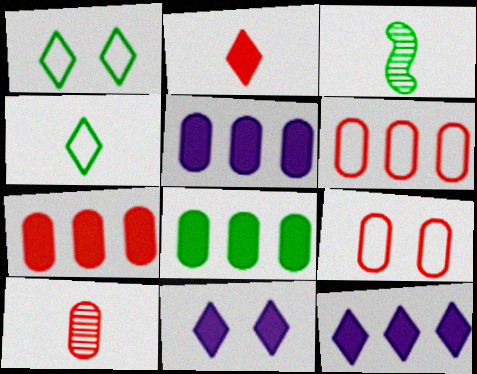[[1, 3, 8], 
[3, 6, 11], 
[3, 9, 12], 
[5, 7, 8], 
[7, 9, 10]]